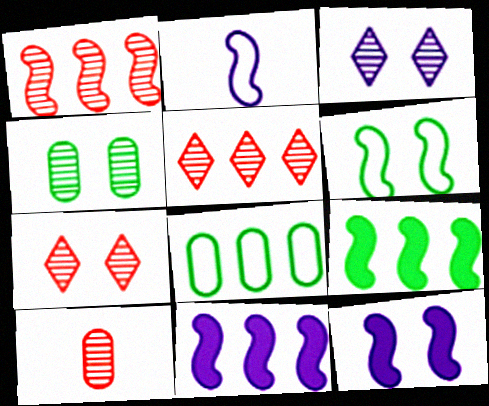[[1, 7, 10], 
[5, 8, 11]]